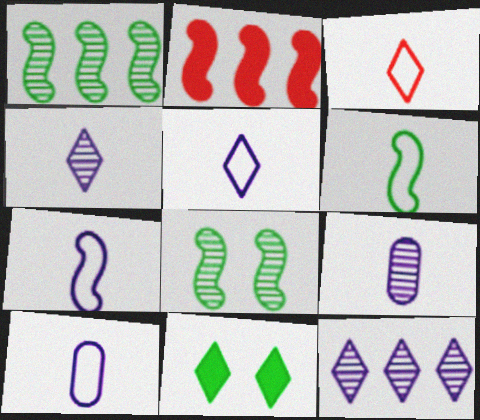[[2, 7, 8], 
[3, 6, 10], 
[3, 11, 12], 
[5, 7, 10]]